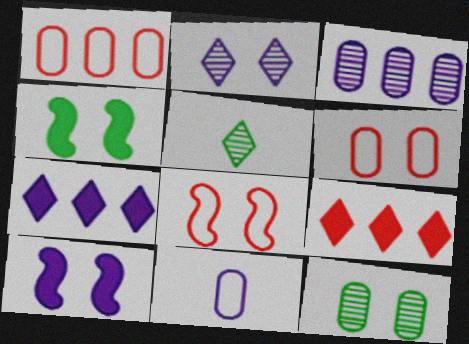[[1, 5, 10], 
[2, 4, 6]]